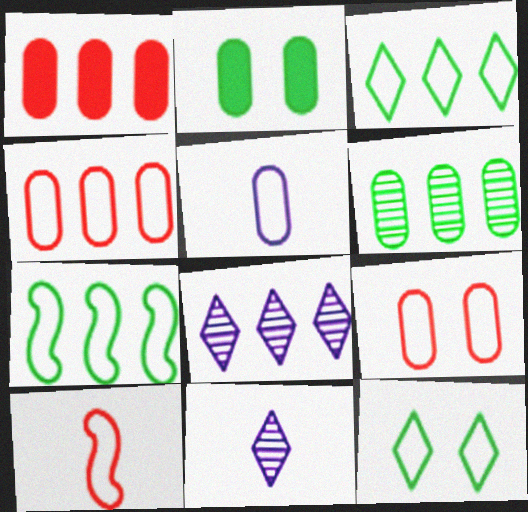[[1, 7, 8], 
[2, 8, 10]]